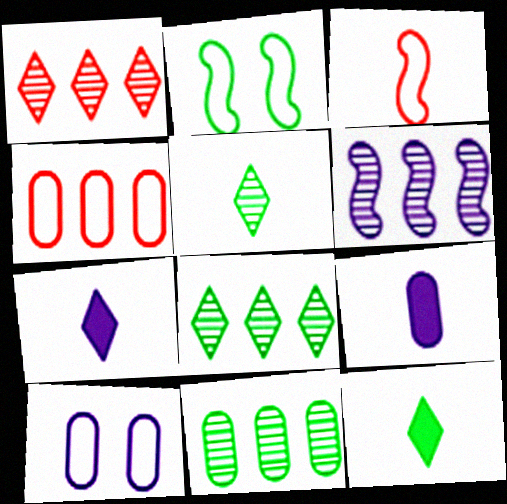[[1, 2, 9], 
[1, 6, 11], 
[2, 11, 12], 
[3, 5, 9], 
[6, 7, 10]]